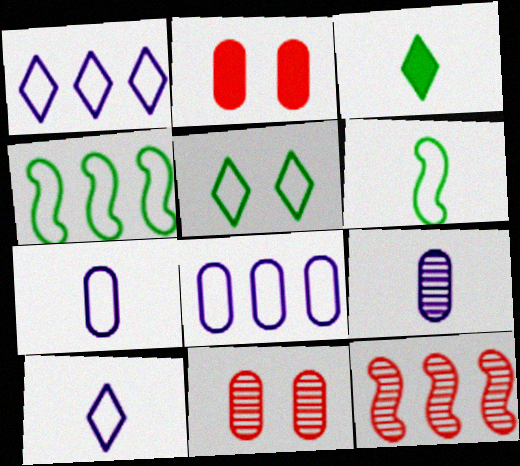[]